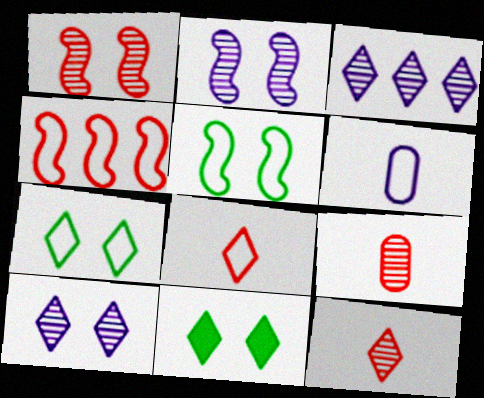[[3, 8, 11], 
[4, 6, 7]]